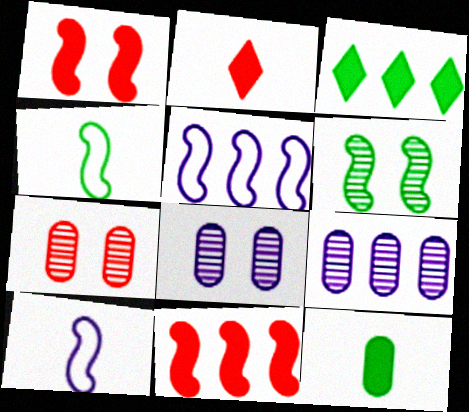[[3, 7, 10], 
[6, 10, 11]]